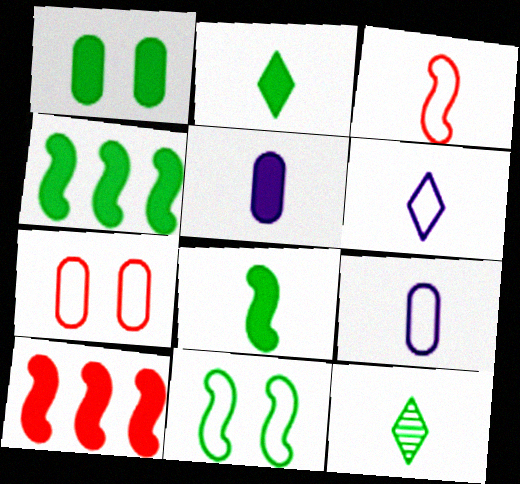[[1, 2, 4], 
[3, 5, 12]]